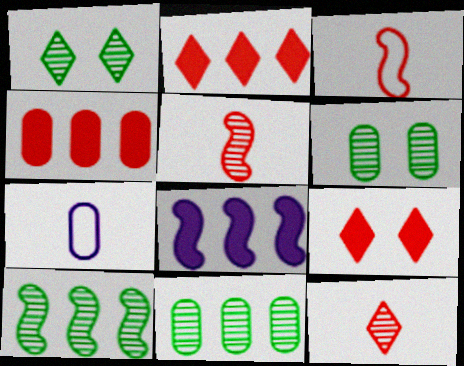[[4, 6, 7], 
[7, 9, 10]]